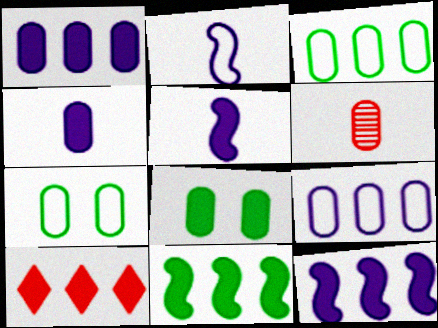[[1, 6, 7], 
[1, 10, 11], 
[5, 8, 10], 
[6, 8, 9]]